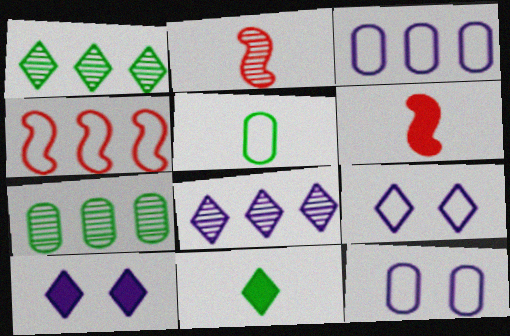[[1, 6, 12], 
[4, 5, 9], 
[6, 7, 9]]